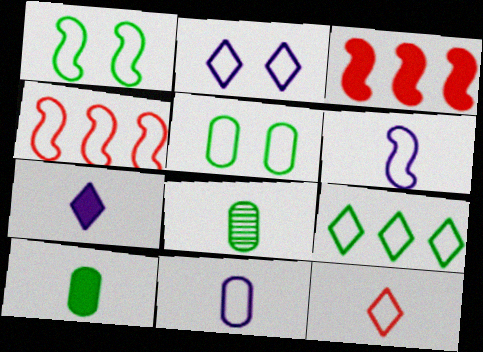[[1, 4, 6], 
[2, 3, 8], 
[2, 9, 12]]